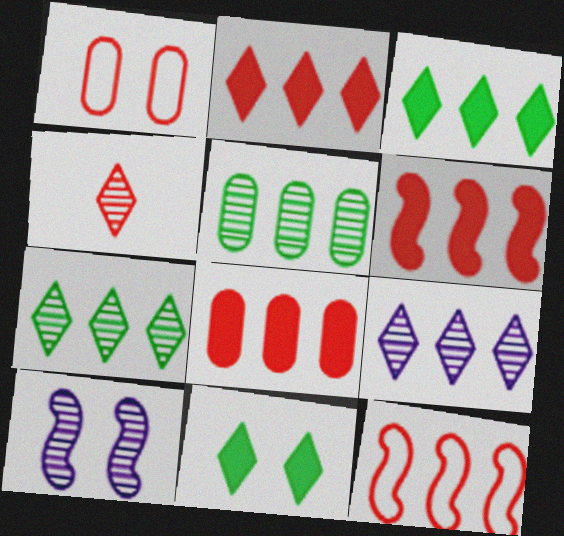[[1, 4, 6], 
[1, 10, 11], 
[2, 6, 8], 
[4, 5, 10]]